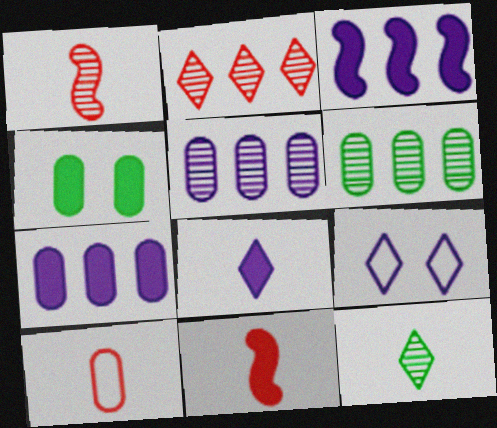[[4, 5, 10], 
[6, 9, 11]]